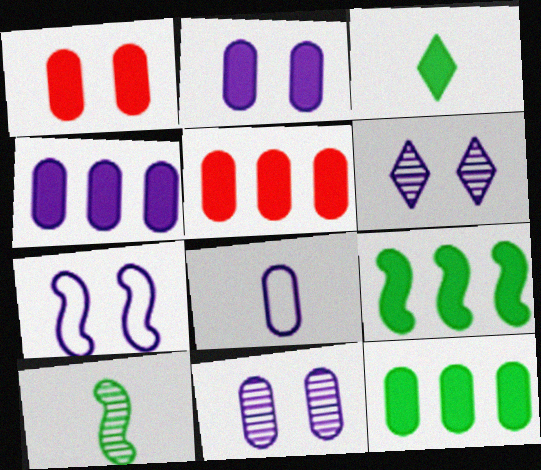[[2, 6, 7], 
[4, 5, 12], 
[4, 8, 11]]